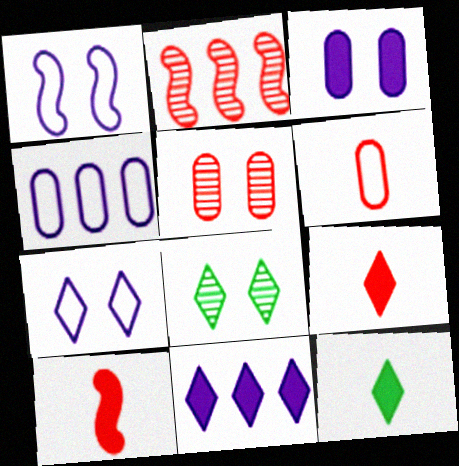[[4, 8, 10]]